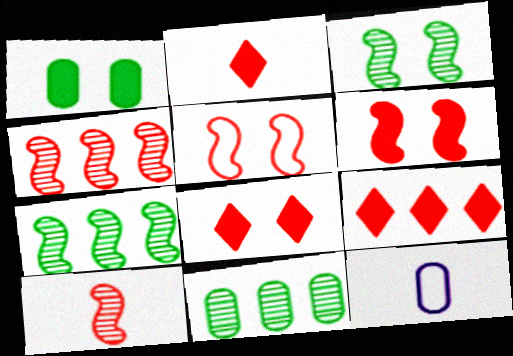[[2, 8, 9], 
[3, 9, 12], 
[7, 8, 12]]